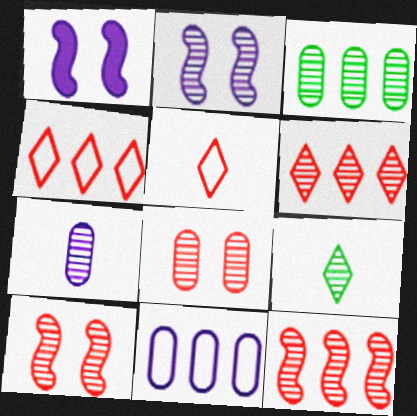[[1, 3, 5], 
[3, 7, 8]]